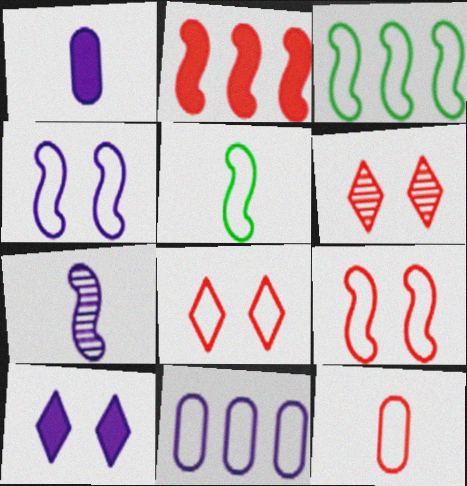[[1, 3, 6], 
[2, 6, 12], 
[5, 8, 11], 
[7, 10, 11]]